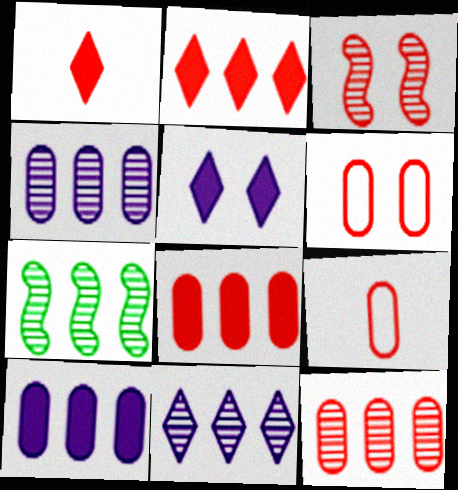[[2, 3, 9], 
[5, 7, 9], 
[7, 11, 12]]